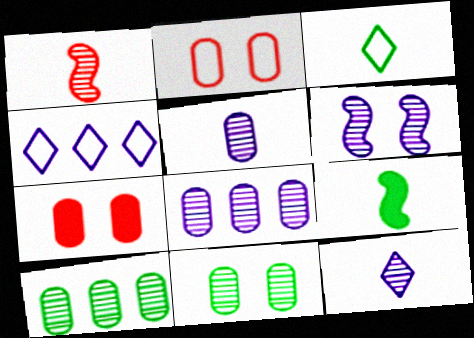[[6, 8, 12]]